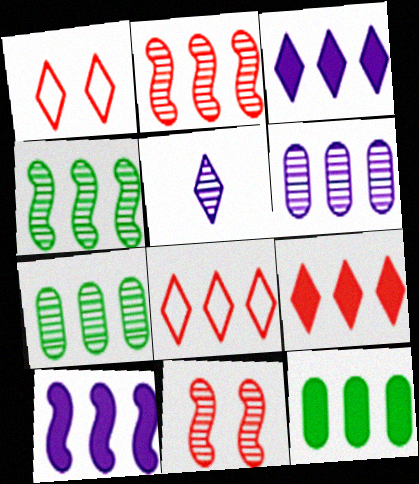[[5, 7, 11], 
[7, 8, 10], 
[9, 10, 12]]